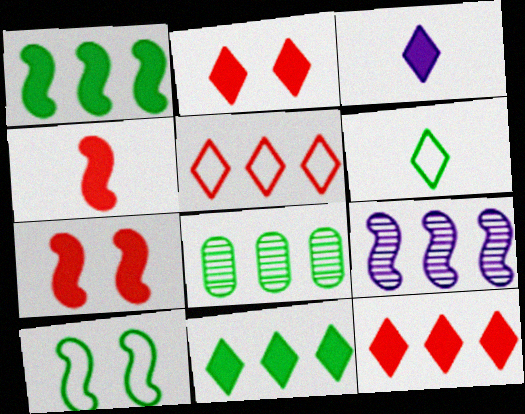[[2, 3, 11], 
[4, 9, 10]]